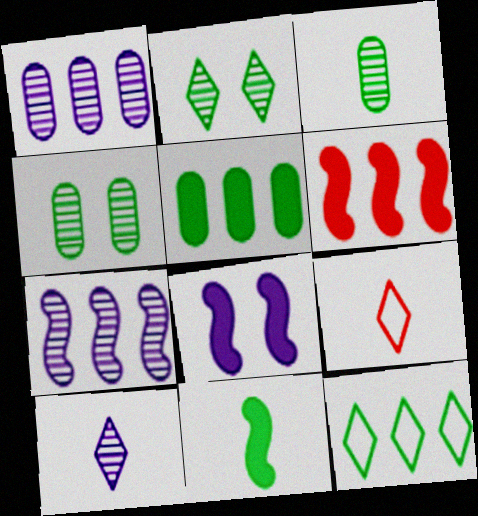[[1, 6, 12], 
[4, 11, 12], 
[6, 8, 11]]